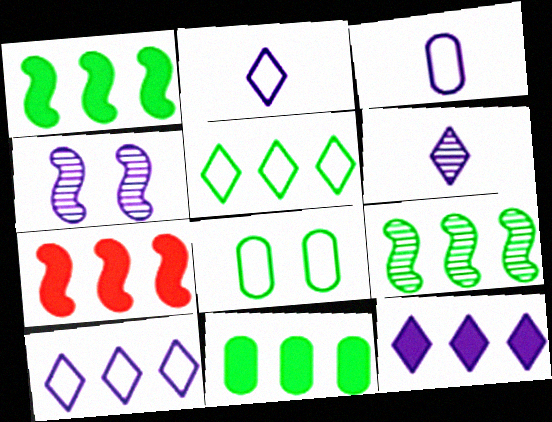[[3, 4, 12], 
[5, 9, 11], 
[6, 7, 8], 
[7, 11, 12]]